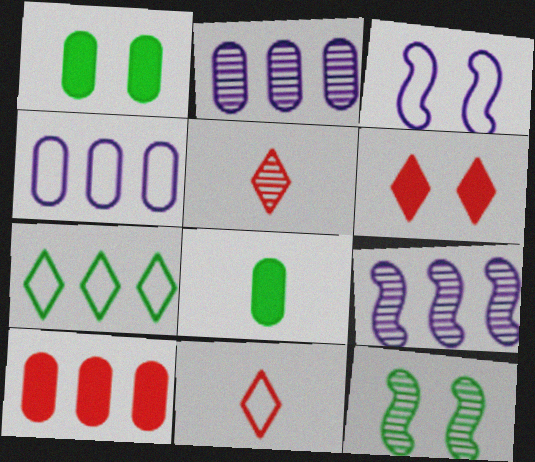[[1, 9, 11], 
[2, 5, 12], 
[7, 8, 12], 
[7, 9, 10]]